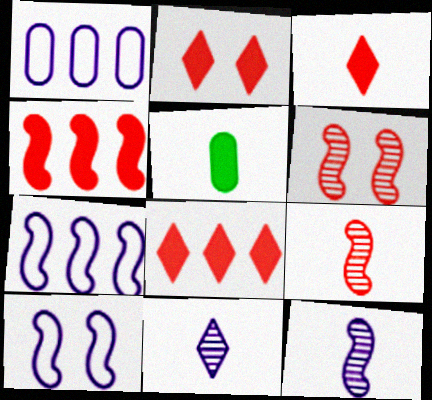[[2, 3, 8]]